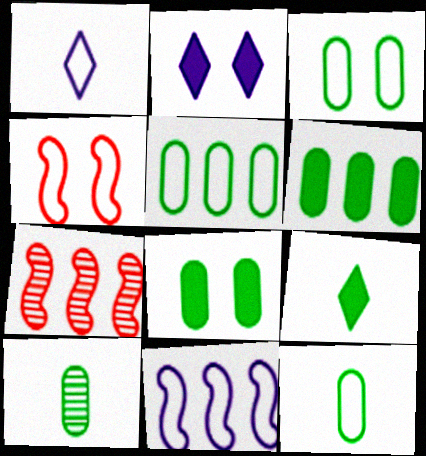[[1, 4, 5], 
[1, 7, 8], 
[2, 7, 12], 
[3, 5, 12], 
[3, 6, 10], 
[5, 8, 10]]